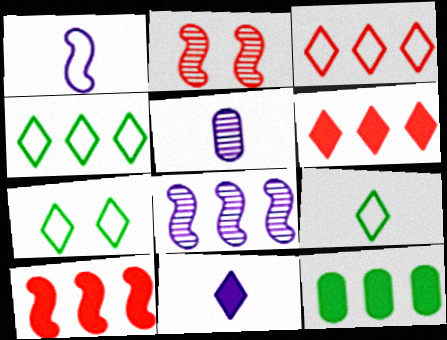[[1, 5, 11], 
[3, 8, 12], 
[4, 7, 9], 
[5, 7, 10]]